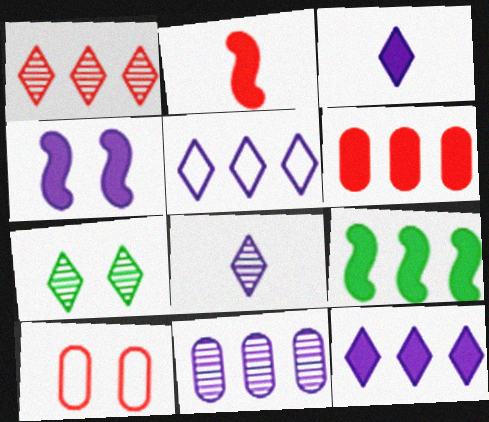[[1, 2, 10], 
[1, 7, 8], 
[2, 4, 9], 
[4, 7, 10], 
[6, 9, 12], 
[8, 9, 10]]